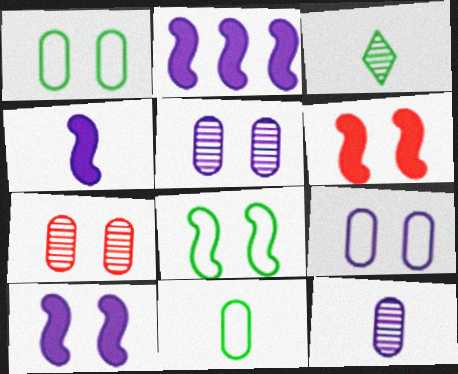[[2, 4, 10]]